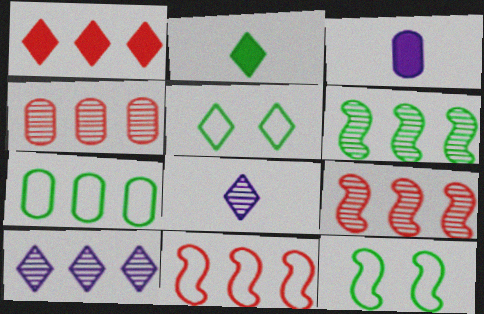[[1, 4, 11], 
[1, 5, 8], 
[3, 5, 9], 
[4, 6, 10]]